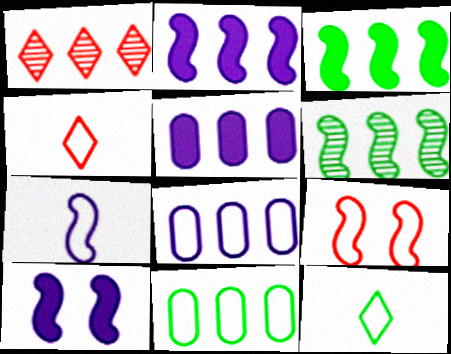[[1, 2, 11], 
[1, 3, 8], 
[8, 9, 12]]